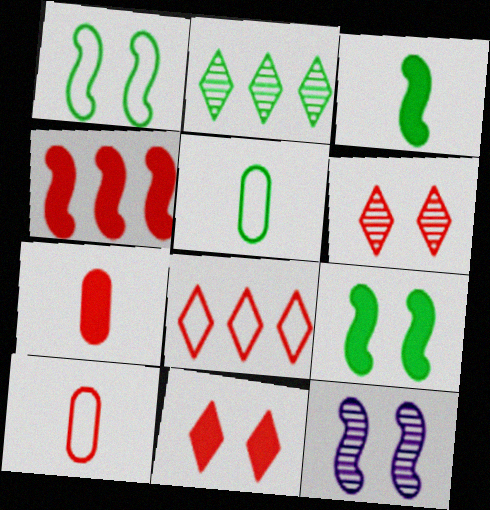[[2, 5, 9], 
[4, 6, 10], 
[4, 7, 11]]